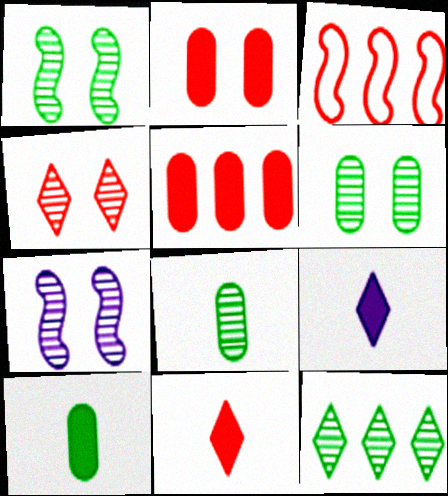[[1, 8, 12], 
[3, 6, 9], 
[4, 6, 7]]